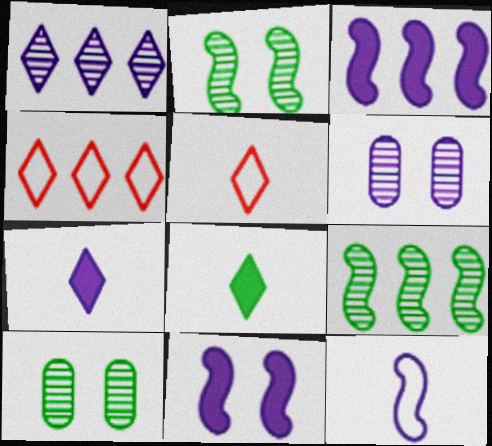[[3, 5, 10]]